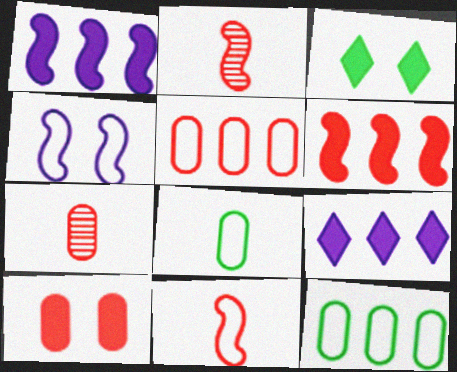[[5, 7, 10]]